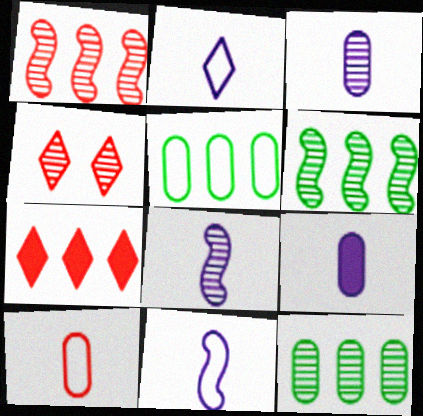[[2, 8, 9], 
[3, 4, 6], 
[4, 8, 12]]